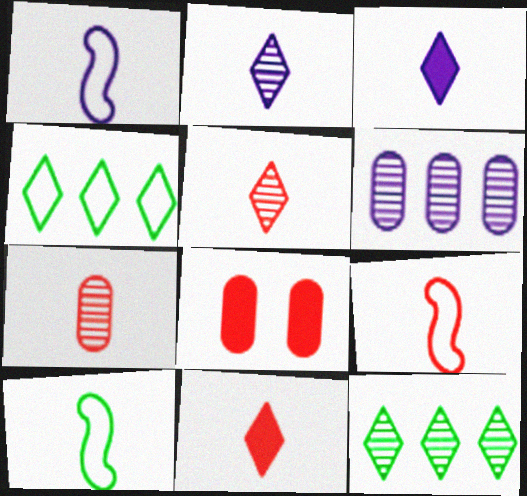[[1, 8, 12], 
[1, 9, 10], 
[3, 7, 10], 
[7, 9, 11]]